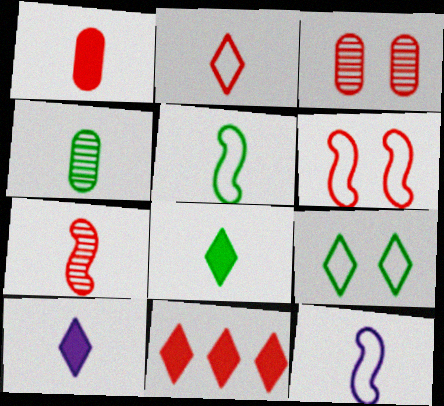[[1, 2, 7], 
[4, 5, 8]]